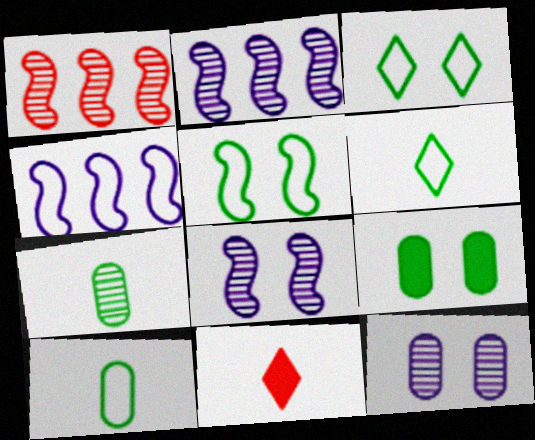[]